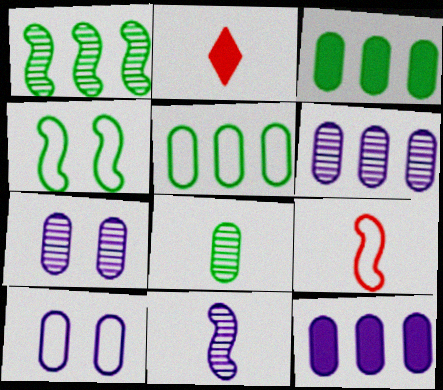[[1, 2, 10], 
[2, 4, 6]]